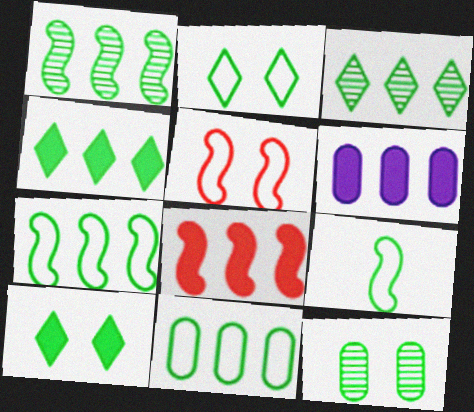[[1, 4, 11], 
[2, 9, 11], 
[4, 6, 8], 
[4, 9, 12]]